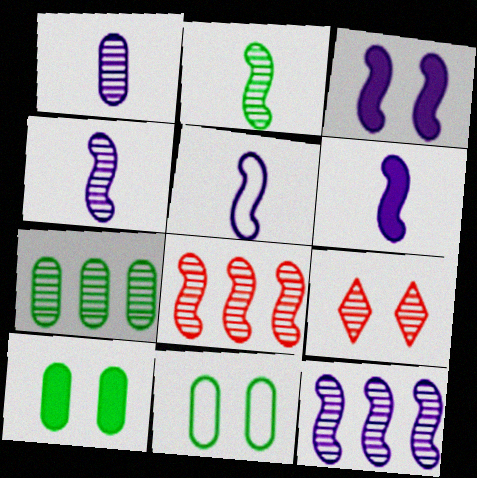[[3, 5, 12], 
[3, 9, 11], 
[4, 5, 6], 
[4, 7, 9]]